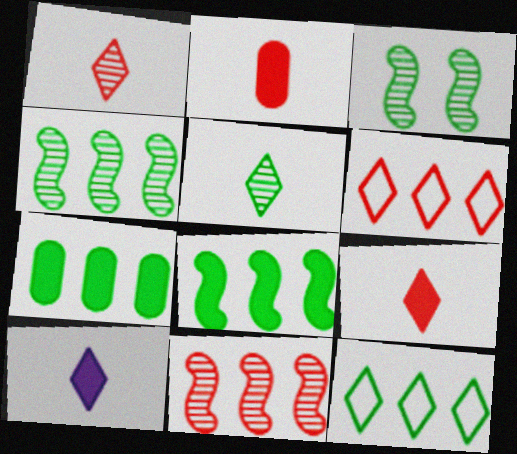[[4, 7, 12]]